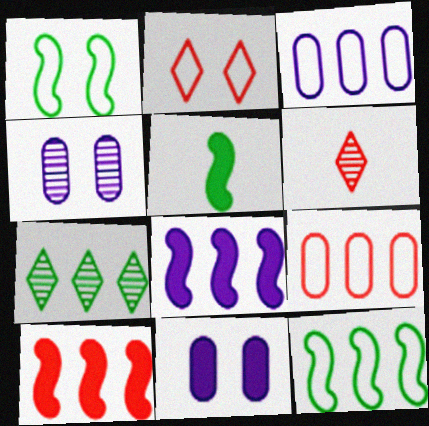[[3, 7, 10], 
[6, 11, 12], 
[7, 8, 9]]